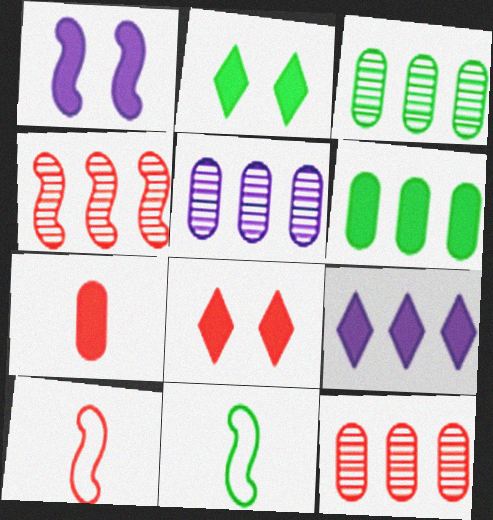[[1, 4, 11], 
[2, 3, 11], 
[2, 5, 10], 
[3, 5, 12], 
[5, 8, 11], 
[8, 10, 12]]